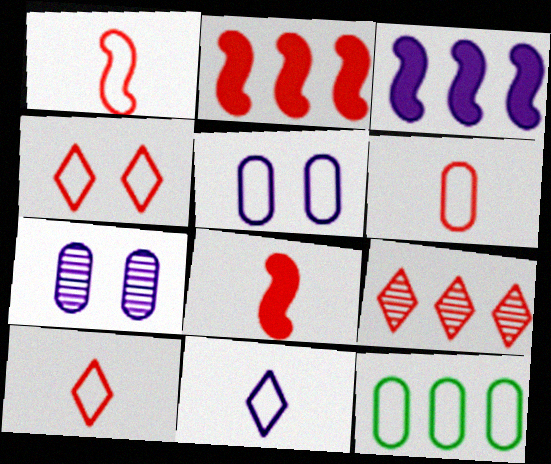[[1, 6, 10], 
[3, 7, 11], 
[3, 9, 12], 
[5, 6, 12]]